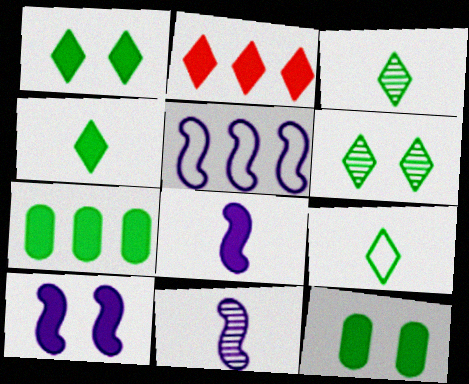[[2, 8, 12], 
[3, 4, 9], 
[5, 10, 11]]